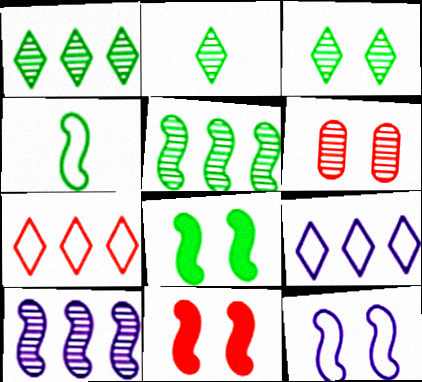[[1, 2, 3], 
[2, 6, 10], 
[4, 5, 8], 
[4, 10, 11]]